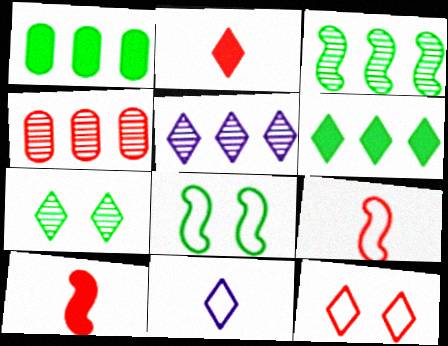[[3, 4, 5], 
[4, 10, 12]]